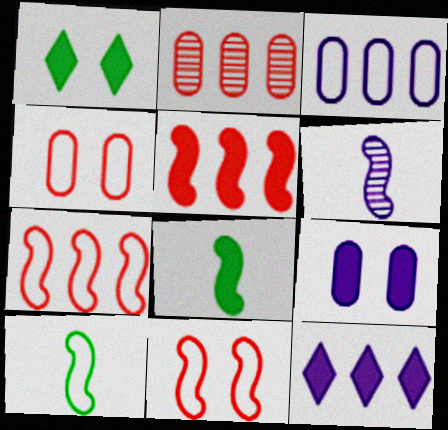[]